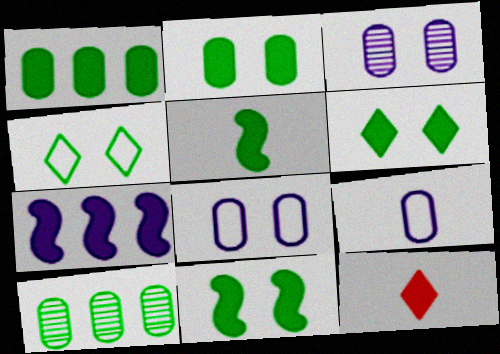[[1, 5, 6], 
[2, 6, 11], 
[2, 7, 12], 
[4, 5, 10]]